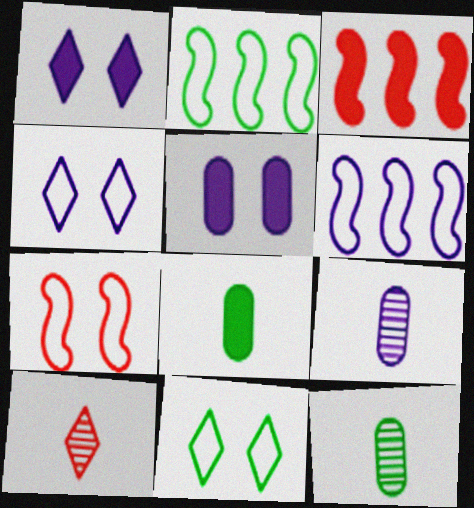[[1, 3, 8], 
[1, 6, 9], 
[2, 5, 10], 
[3, 4, 12], 
[3, 9, 11]]